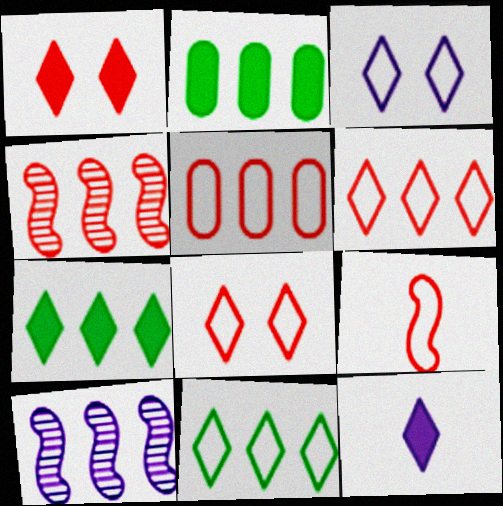[[1, 7, 12], 
[2, 6, 10], 
[5, 7, 10], 
[5, 8, 9]]